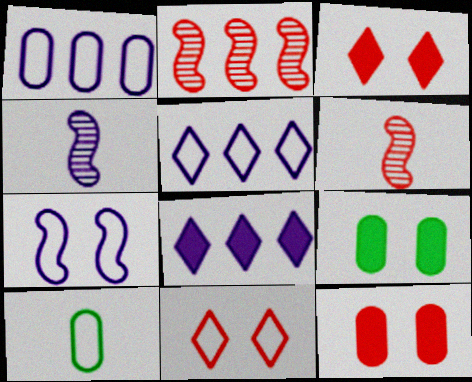[[5, 6, 9]]